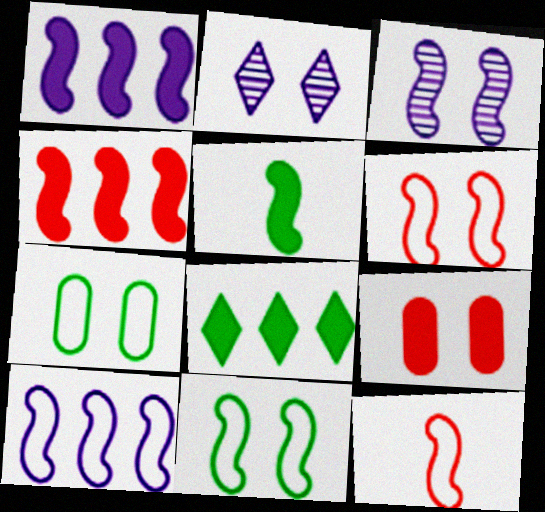[[2, 9, 11], 
[10, 11, 12]]